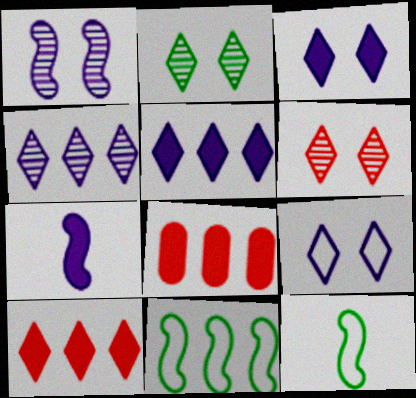[[4, 8, 11]]